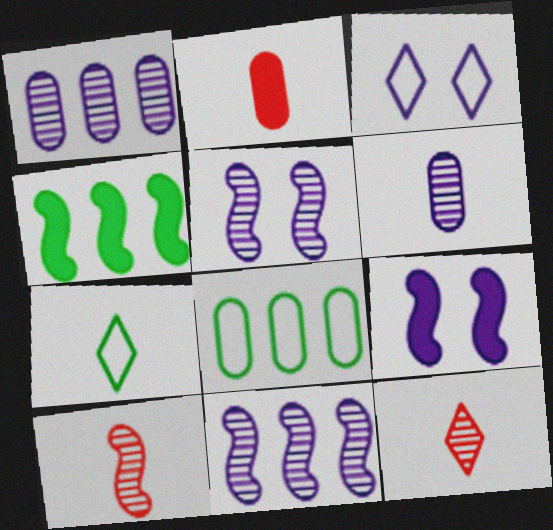[[8, 9, 12]]